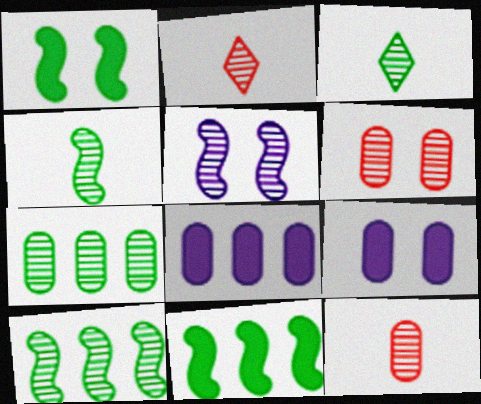[[2, 5, 7]]